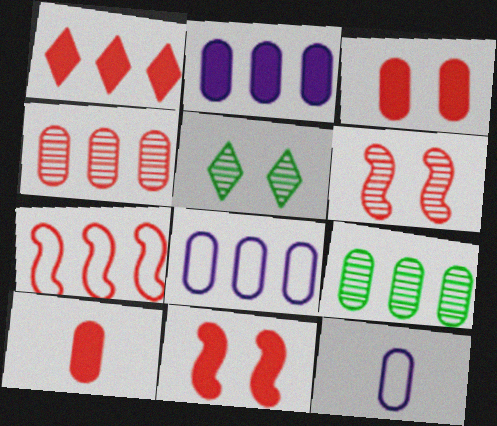[[1, 4, 7], 
[1, 10, 11], 
[3, 9, 12]]